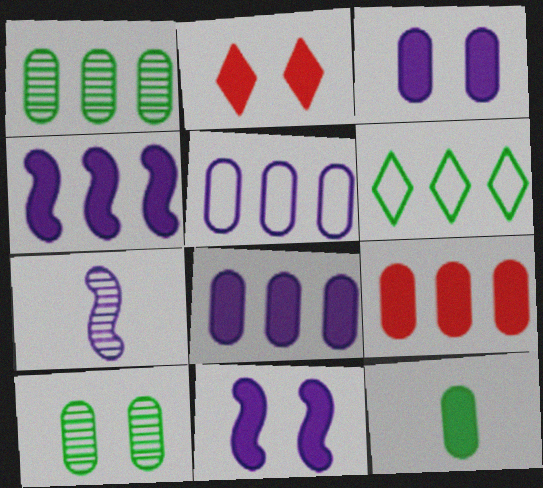[[1, 5, 9], 
[2, 4, 12], 
[3, 9, 12]]